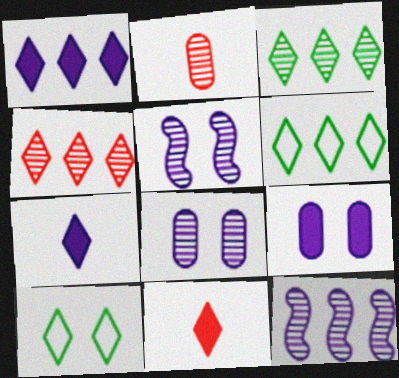[[1, 4, 6], 
[2, 3, 5], 
[4, 7, 10]]